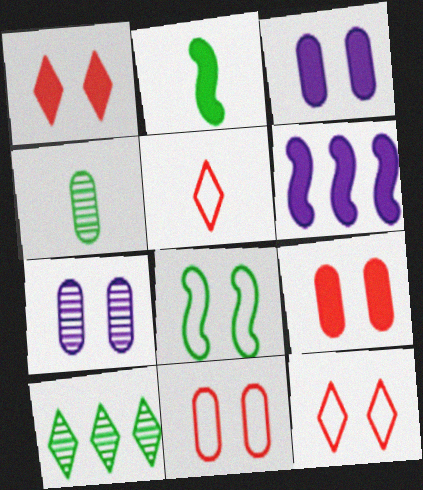[[1, 7, 8], 
[4, 6, 12]]